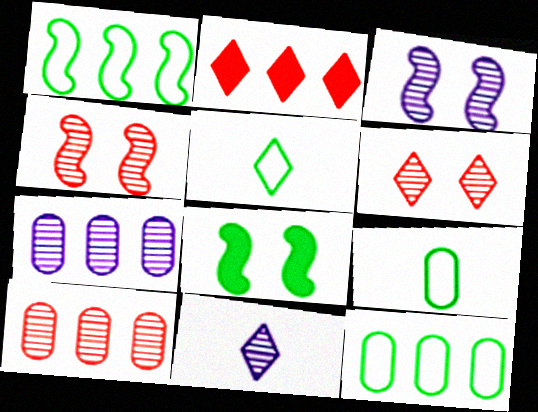[[1, 2, 7], 
[2, 3, 9], 
[3, 7, 11]]